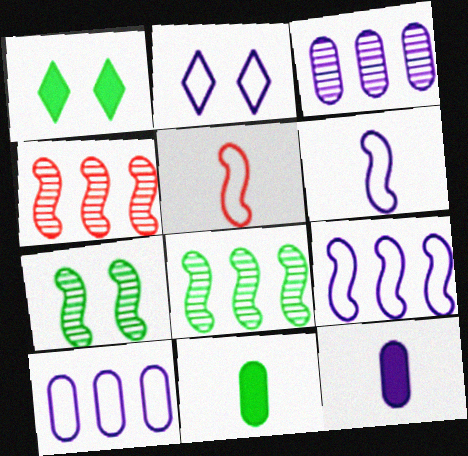[[1, 3, 5], 
[2, 4, 11], 
[2, 6, 10]]